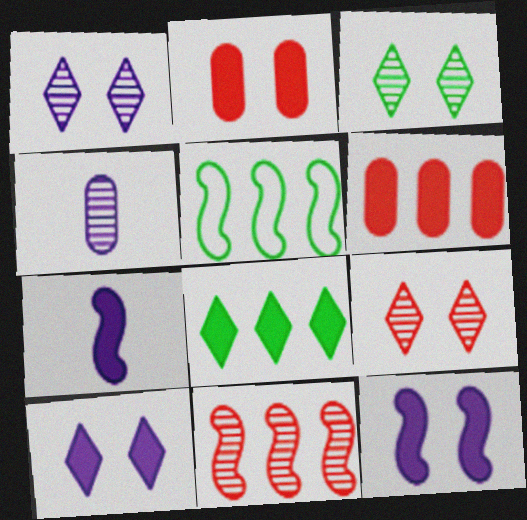[[1, 3, 9], 
[2, 7, 8], 
[3, 4, 11]]